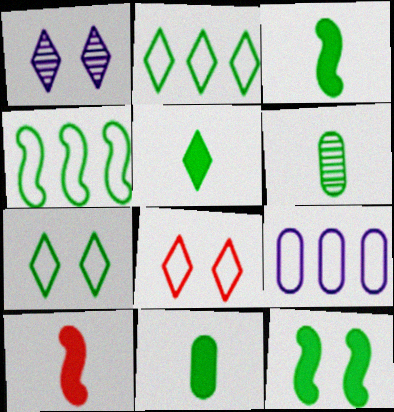[[2, 6, 12], 
[3, 5, 11]]